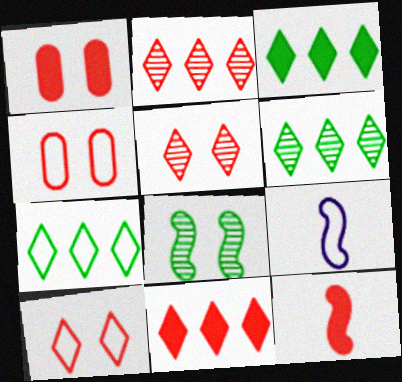[[1, 6, 9], 
[1, 11, 12], 
[2, 4, 12], 
[3, 6, 7], 
[4, 7, 9]]